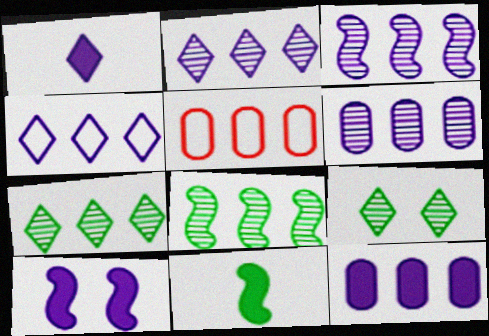[[1, 10, 12], 
[2, 3, 6], 
[3, 4, 12]]